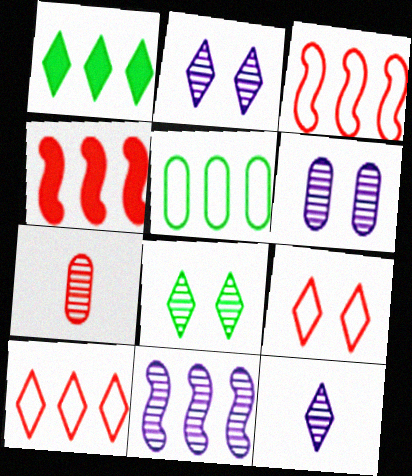[[1, 9, 12], 
[4, 7, 9], 
[6, 11, 12], 
[7, 8, 11]]